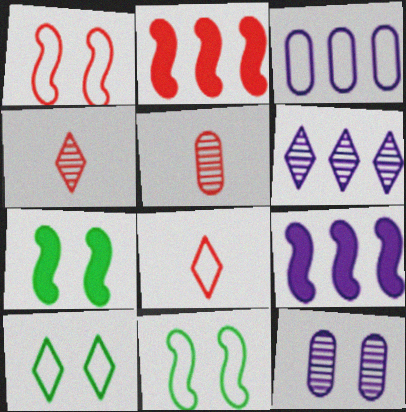[[3, 4, 7], 
[3, 6, 9], 
[3, 8, 11], 
[5, 9, 10]]